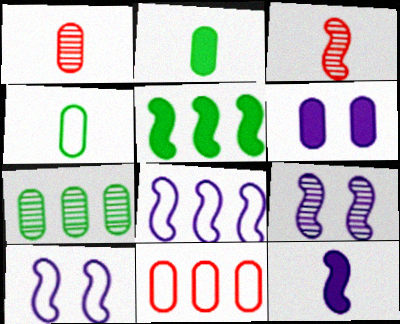[[3, 5, 10], 
[8, 9, 12]]